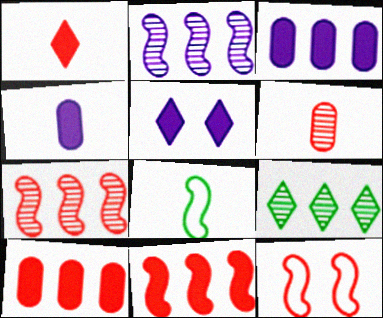[[4, 9, 12]]